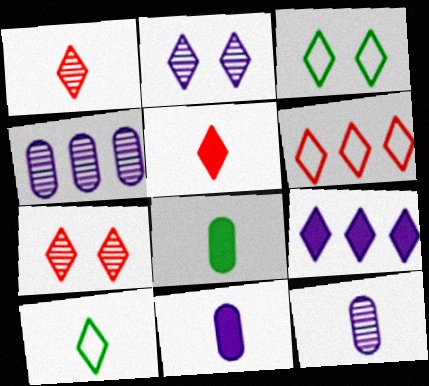[[1, 3, 9], 
[5, 6, 7], 
[7, 9, 10]]